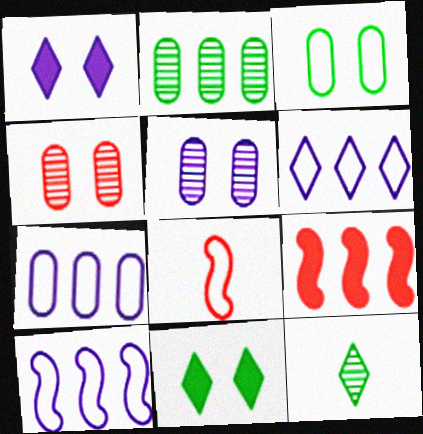[[1, 2, 8], 
[2, 6, 9], 
[3, 6, 8], 
[6, 7, 10]]